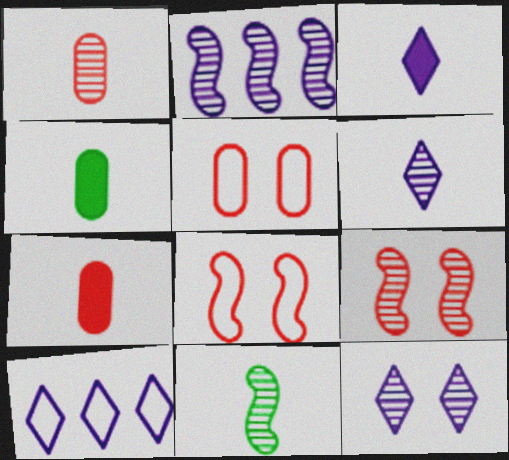[[1, 6, 11], 
[2, 9, 11], 
[3, 10, 12], 
[4, 9, 10]]